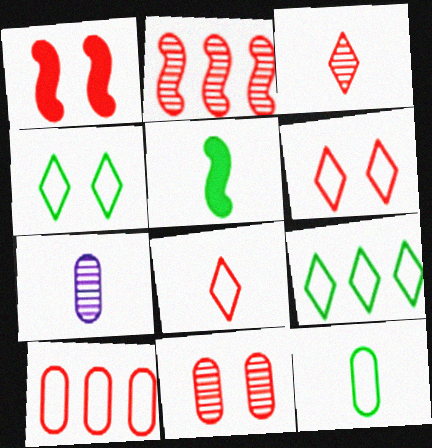[[1, 3, 10], 
[1, 6, 11], 
[1, 7, 9], 
[2, 3, 11], 
[5, 7, 8]]